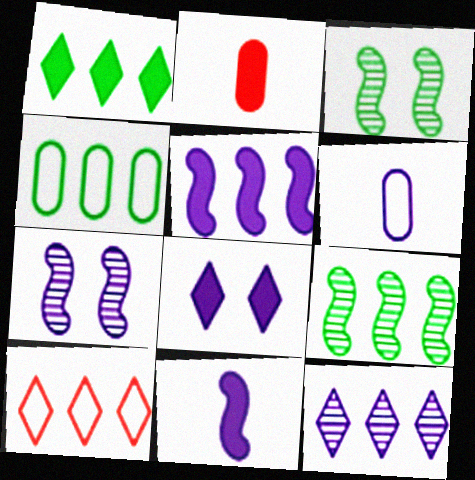[[1, 4, 9], 
[1, 10, 12]]